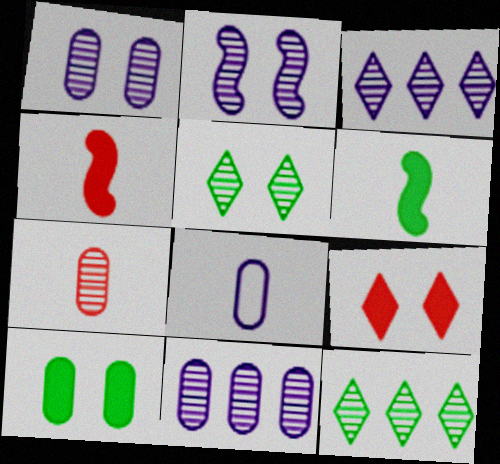[[2, 7, 12]]